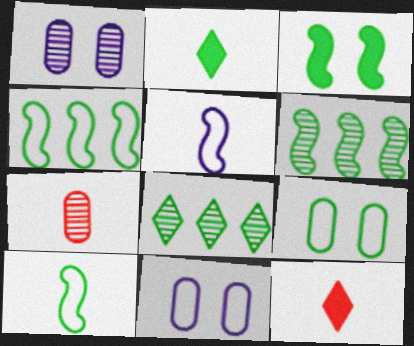[[1, 4, 12], 
[2, 5, 7], 
[2, 6, 9], 
[3, 6, 10], 
[6, 11, 12]]